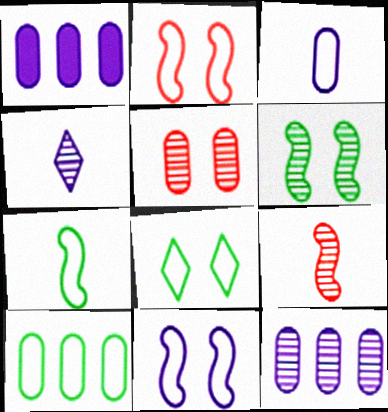[[1, 4, 11], 
[1, 8, 9], 
[7, 8, 10]]